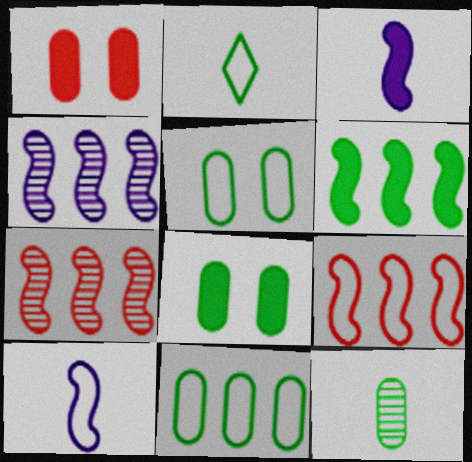[[1, 2, 4], 
[4, 6, 9], 
[8, 11, 12]]